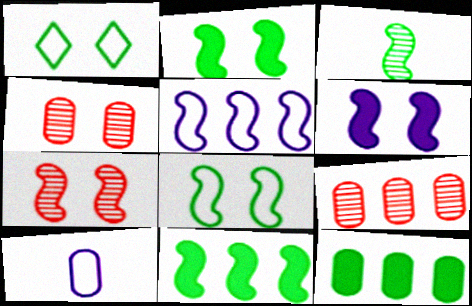[[1, 3, 12], 
[1, 4, 6], 
[3, 8, 11], 
[4, 10, 12], 
[6, 7, 8]]